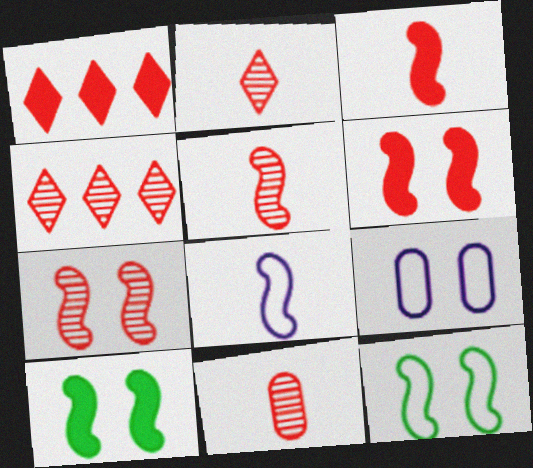[[2, 5, 11], 
[4, 7, 11]]